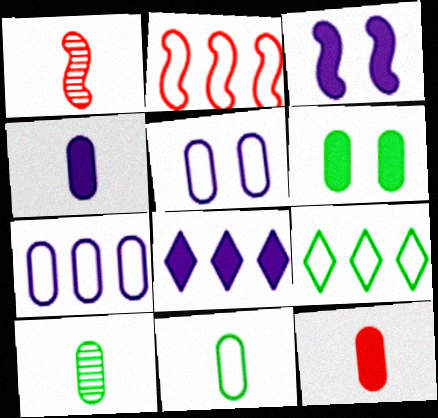[[2, 7, 9], 
[3, 4, 8]]